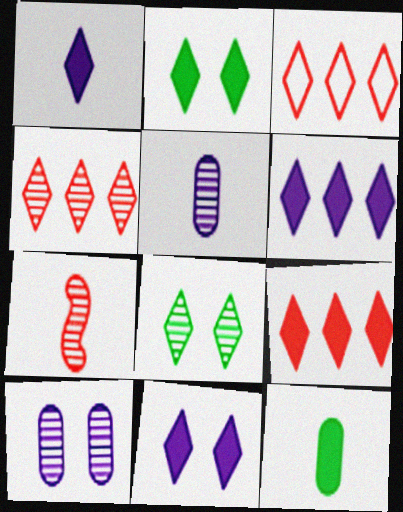[[1, 2, 9], 
[1, 3, 8], 
[1, 6, 11], 
[3, 4, 9]]